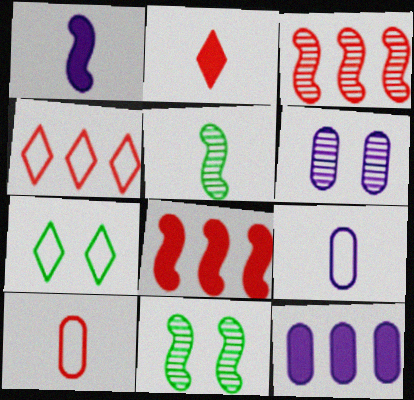[[2, 5, 9], 
[6, 9, 12]]